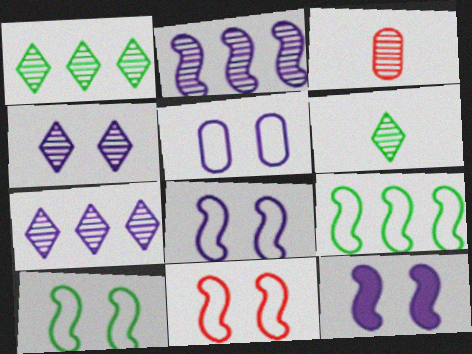[[4, 5, 12], 
[8, 10, 11]]